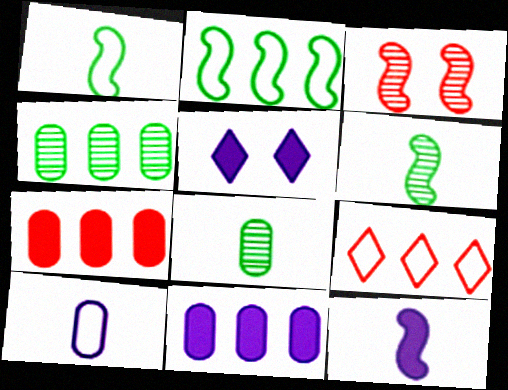[[2, 3, 12], 
[5, 11, 12]]